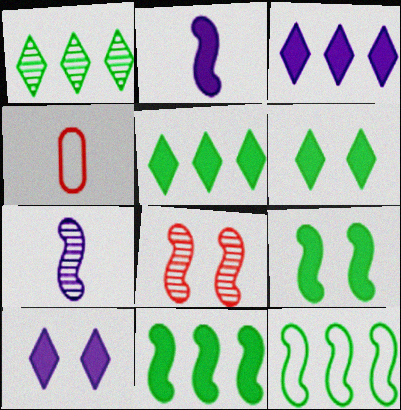[[2, 8, 12]]